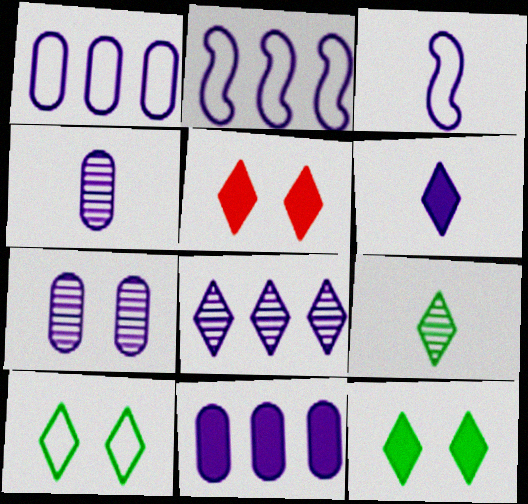[[2, 6, 7], 
[2, 8, 11], 
[3, 4, 6]]